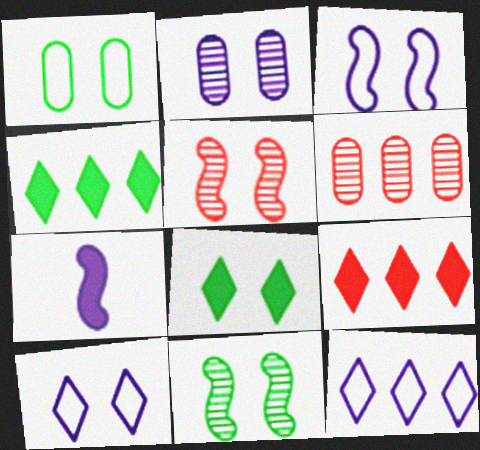[[1, 8, 11], 
[2, 7, 12]]